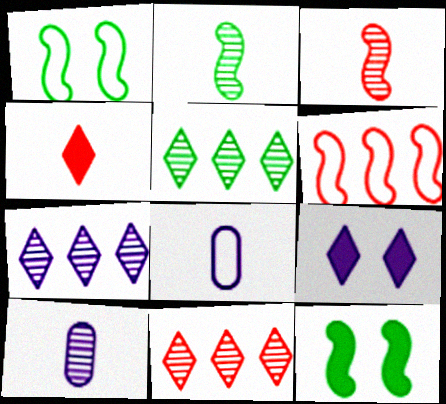[[2, 4, 8], 
[5, 7, 11], 
[8, 11, 12]]